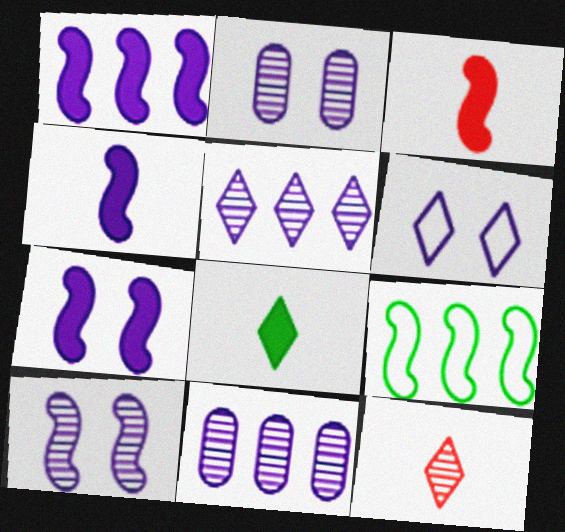[[1, 4, 7], 
[2, 6, 7], 
[3, 9, 10], 
[4, 6, 11]]